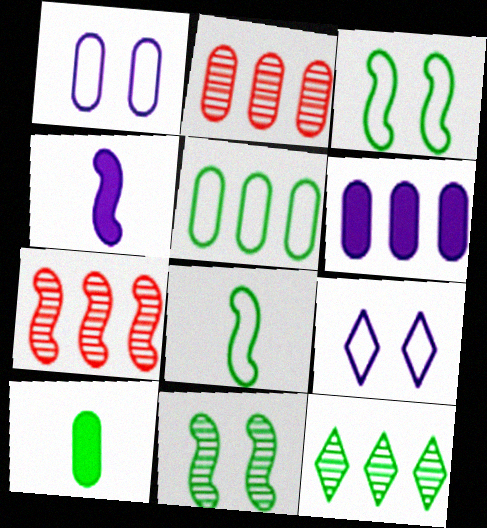[[1, 2, 10], 
[2, 5, 6], 
[3, 4, 7], 
[3, 10, 12], 
[7, 9, 10]]